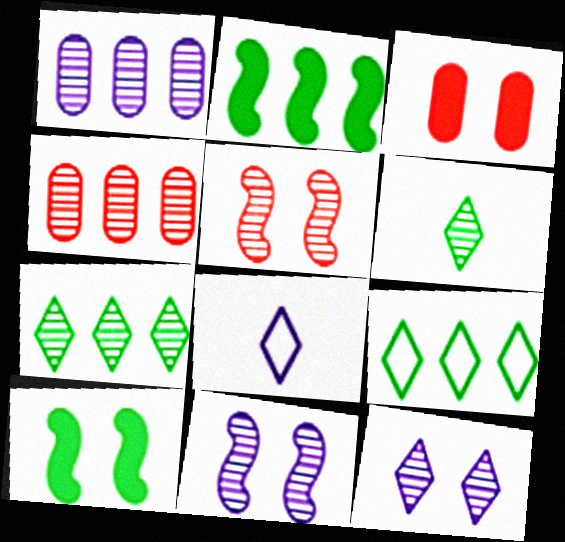[[1, 5, 6], 
[4, 6, 11], 
[4, 8, 10]]